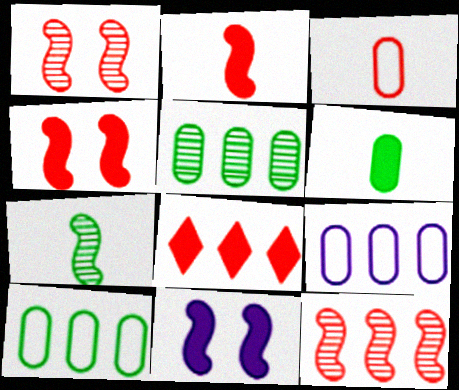[[1, 3, 8], 
[6, 8, 11]]